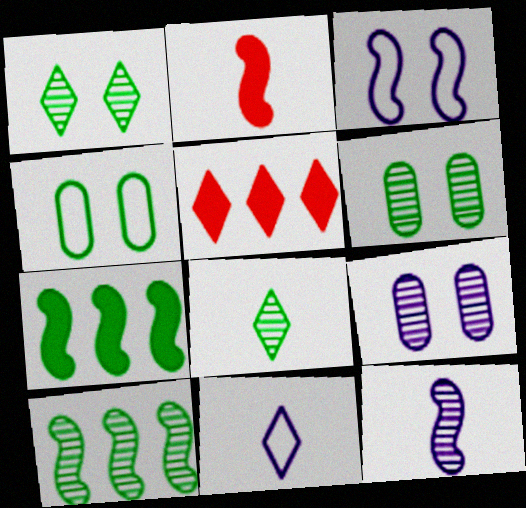[[1, 5, 11], 
[2, 3, 10], 
[4, 5, 12], 
[4, 7, 8], 
[6, 8, 10]]